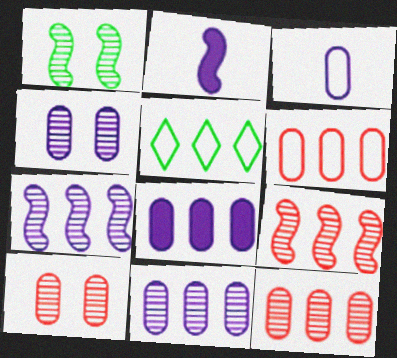[[2, 5, 10], 
[3, 4, 8], 
[5, 8, 9]]